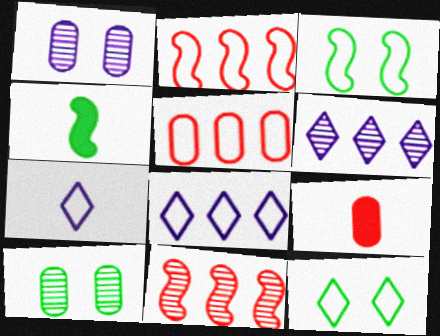[[3, 5, 7], 
[3, 6, 9]]